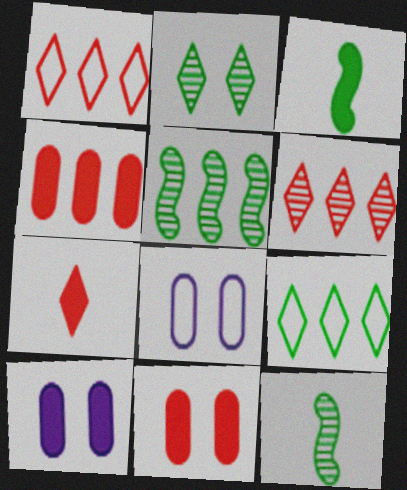[[1, 10, 12], 
[3, 6, 8], 
[5, 7, 8]]